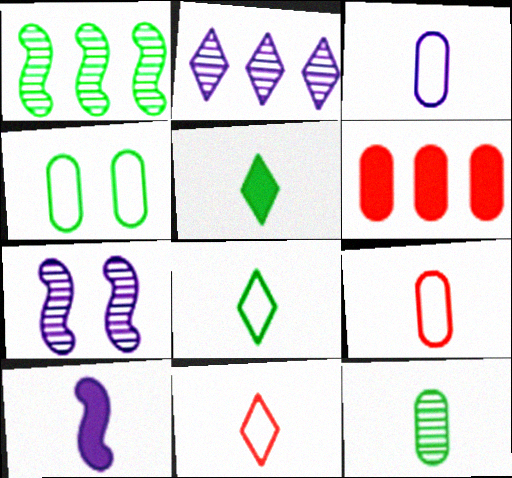[[1, 4, 5], 
[6, 7, 8], 
[10, 11, 12]]